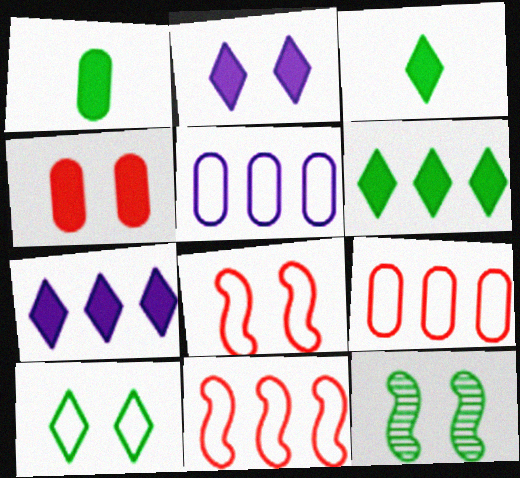[]